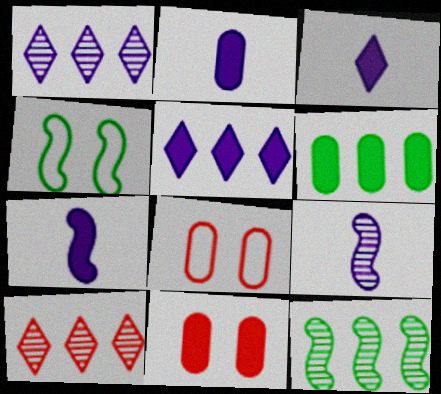[[2, 3, 7], 
[2, 4, 10], 
[2, 6, 11], 
[3, 8, 12]]